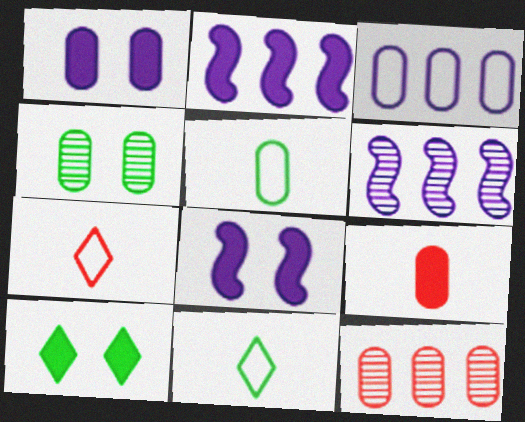[[1, 5, 12], 
[2, 4, 7], 
[2, 9, 10], 
[3, 4, 9], 
[8, 11, 12]]